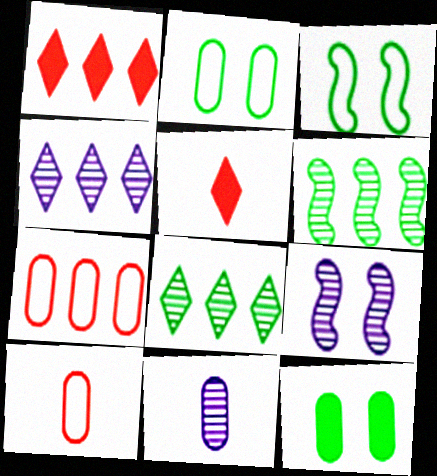[[1, 3, 11], 
[4, 9, 11], 
[7, 11, 12]]